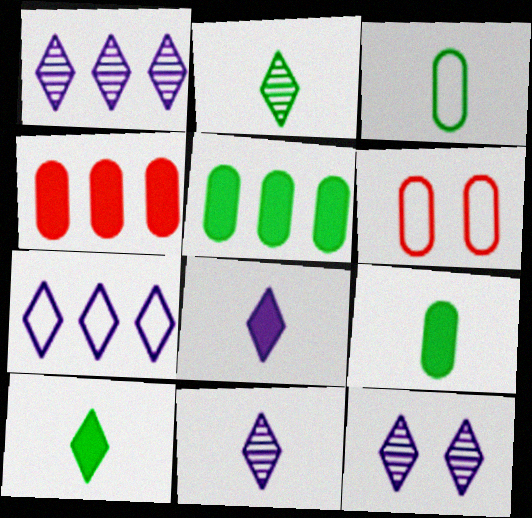[[1, 11, 12], 
[7, 8, 12]]